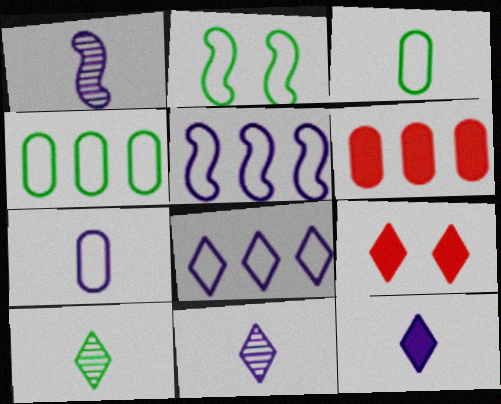[[1, 4, 9], 
[1, 7, 12], 
[2, 6, 11], 
[8, 9, 10]]